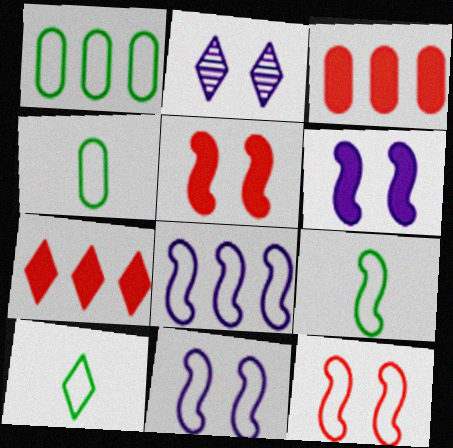[[2, 3, 9], 
[2, 7, 10], 
[4, 9, 10], 
[8, 9, 12]]